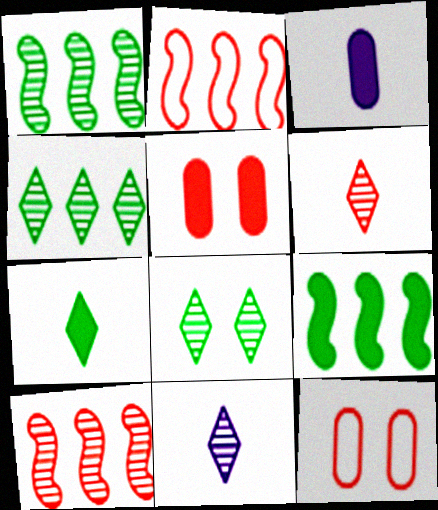[[2, 3, 8], 
[2, 5, 6], 
[9, 11, 12]]